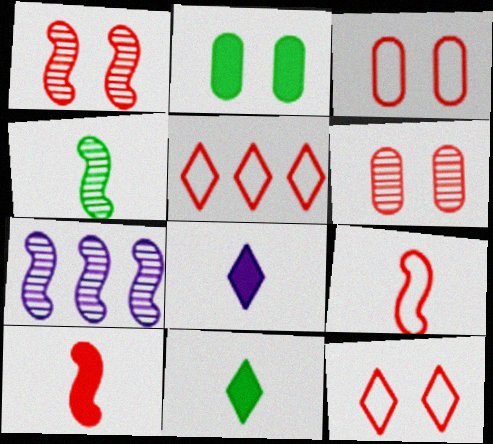[[1, 4, 7], 
[3, 5, 9], 
[3, 7, 11], 
[5, 6, 10]]